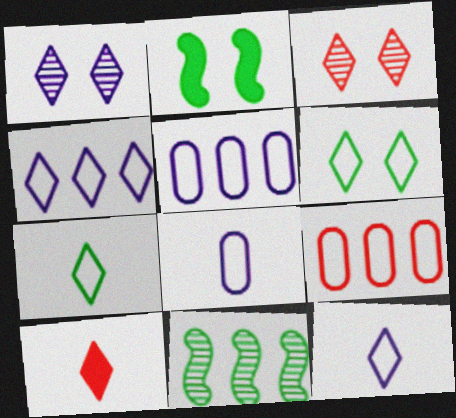[]